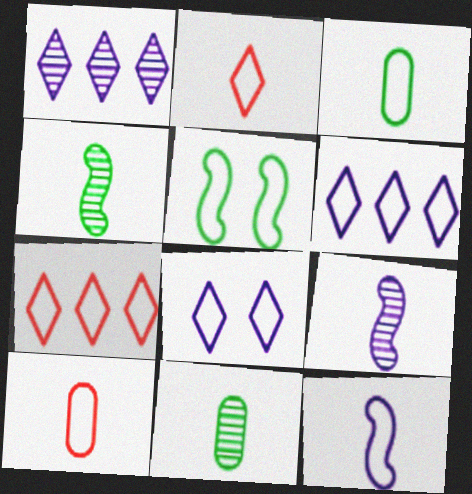[[2, 3, 12], 
[5, 6, 10]]